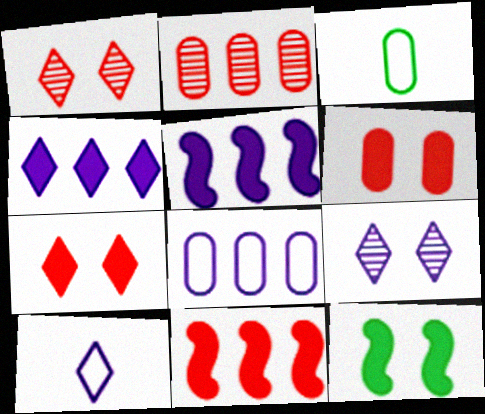[[1, 3, 5], 
[2, 10, 12], 
[3, 9, 11], 
[4, 9, 10]]